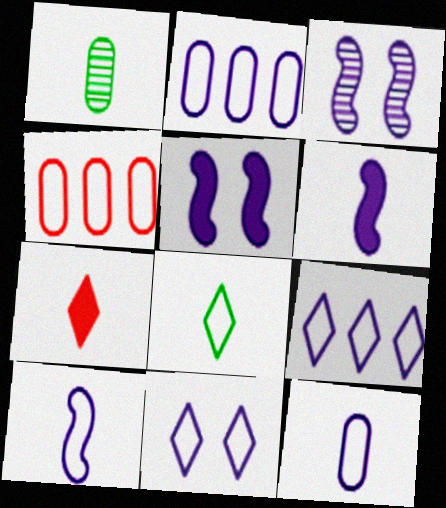[[1, 7, 10], 
[2, 10, 11]]